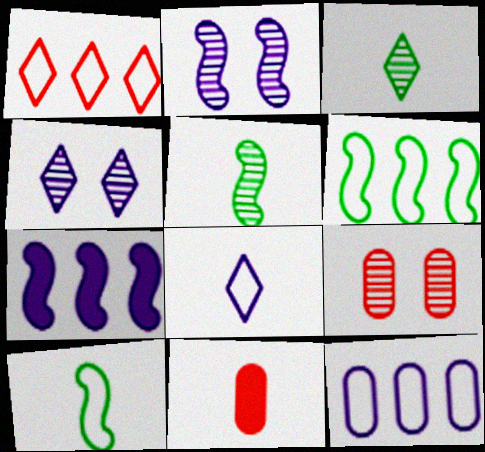[[1, 6, 12], 
[4, 6, 11], 
[5, 8, 11]]